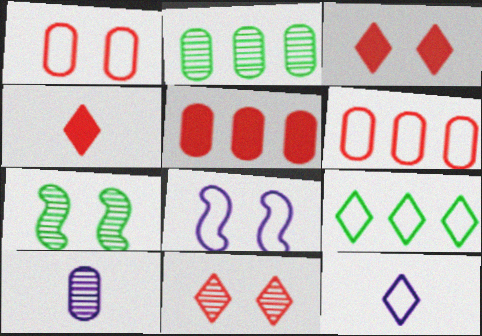[[2, 4, 8], 
[5, 7, 12]]